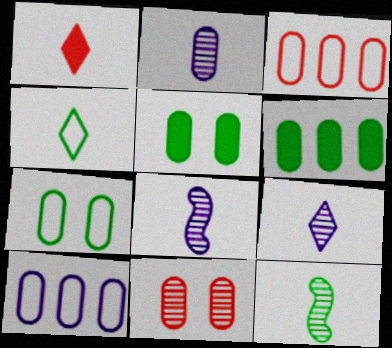[[1, 4, 9], 
[2, 3, 5], 
[2, 8, 9]]